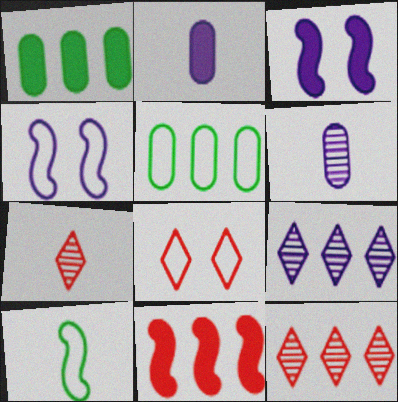[[1, 4, 7], 
[2, 4, 9], 
[2, 7, 10], 
[3, 5, 7], 
[5, 9, 11]]